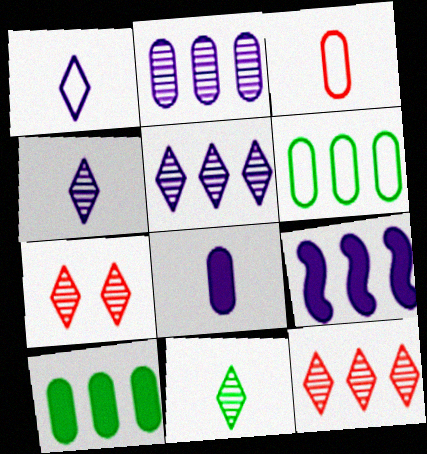[[5, 7, 11], 
[6, 9, 12]]